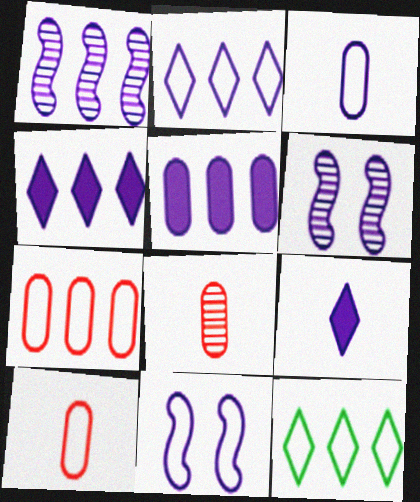[[1, 2, 5], 
[2, 3, 11], 
[3, 4, 6], 
[10, 11, 12]]